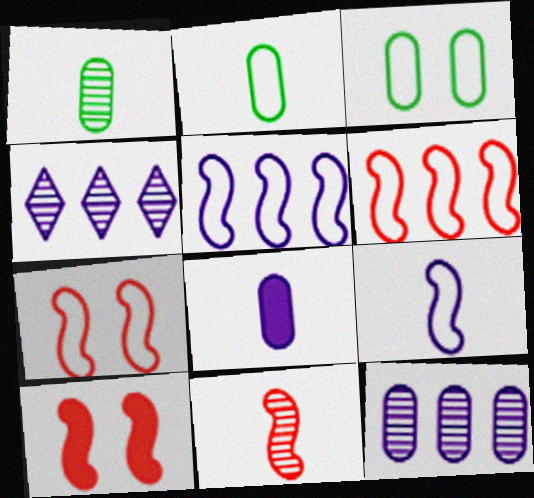[[2, 4, 10], 
[6, 10, 11]]